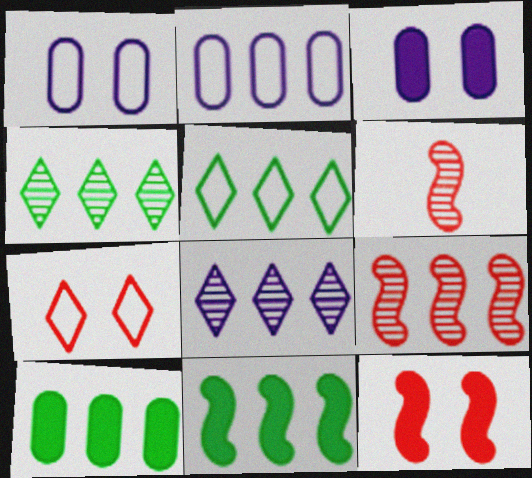[[3, 5, 6]]